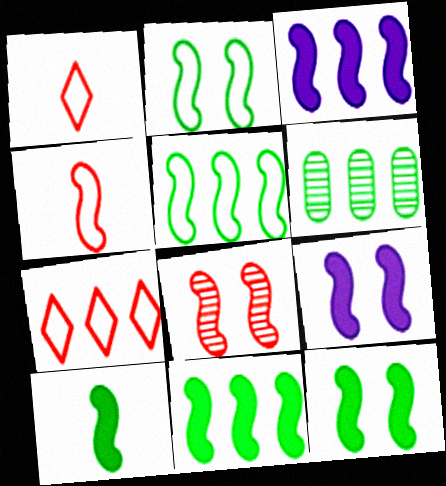[[1, 6, 9], 
[2, 8, 9], 
[3, 6, 7], 
[10, 11, 12]]